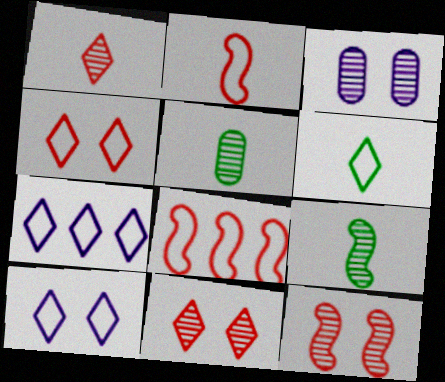[[4, 6, 7]]